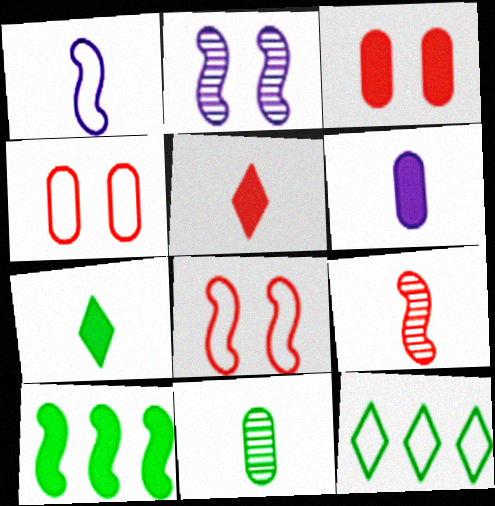[[1, 4, 12], 
[1, 5, 11]]